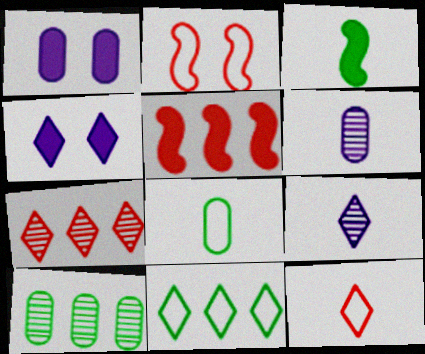[[3, 6, 12]]